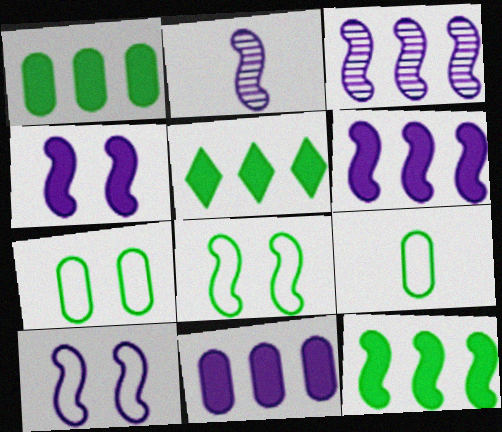[[1, 5, 12], 
[2, 6, 10]]